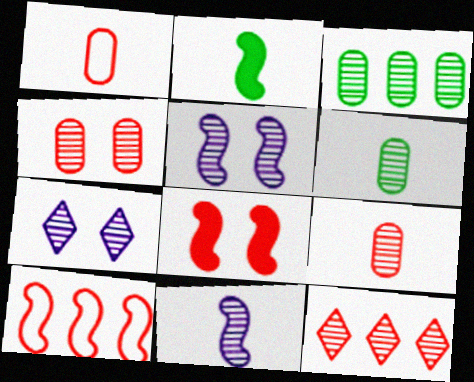[[1, 8, 12], 
[2, 5, 10], 
[5, 6, 12]]